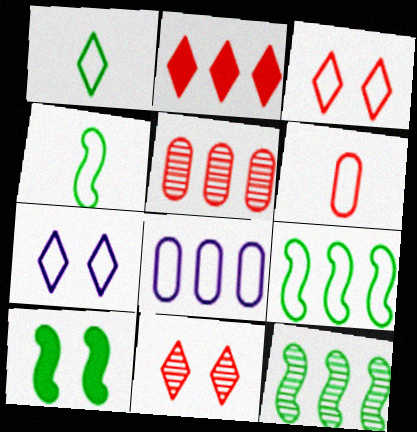[[2, 8, 12], 
[3, 4, 8], 
[4, 10, 12], 
[6, 7, 9]]